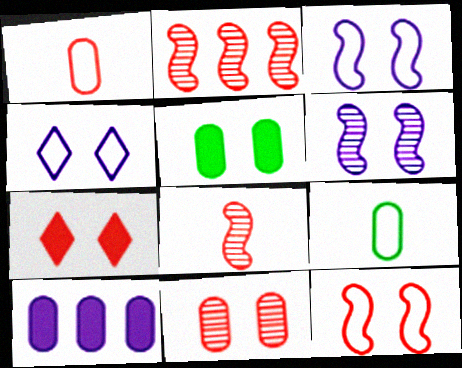[[1, 2, 7], 
[7, 11, 12], 
[9, 10, 11]]